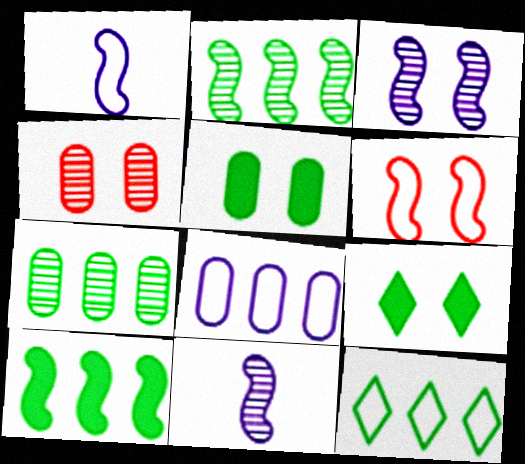[[6, 10, 11], 
[7, 10, 12]]